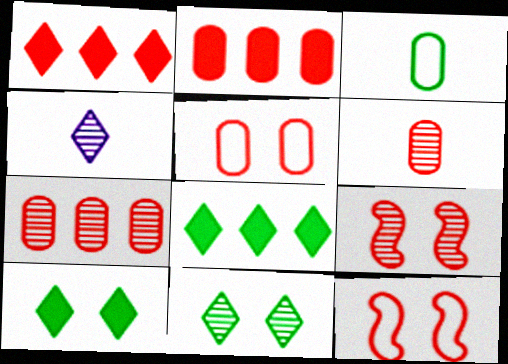[[1, 6, 12], 
[2, 5, 6]]